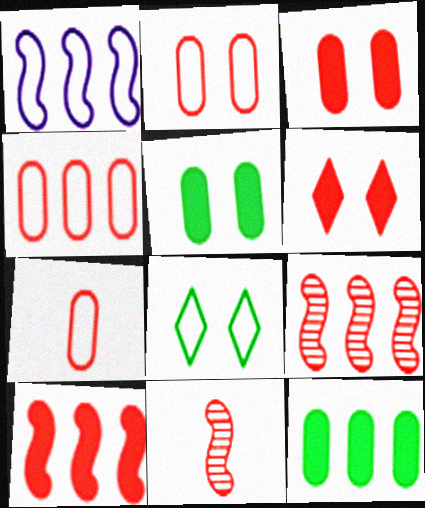[[1, 7, 8], 
[2, 4, 7], 
[4, 6, 11], 
[6, 7, 9]]